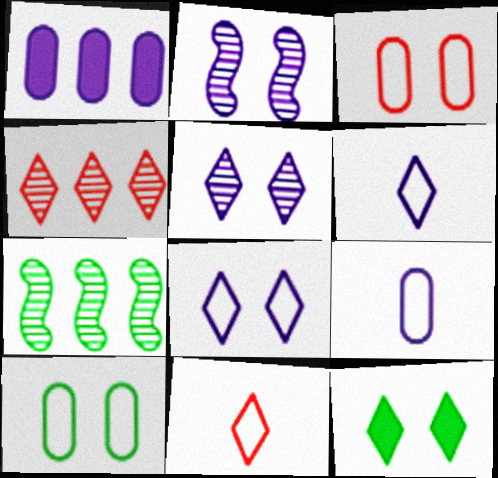[[1, 2, 6], 
[2, 3, 12], 
[4, 6, 12]]